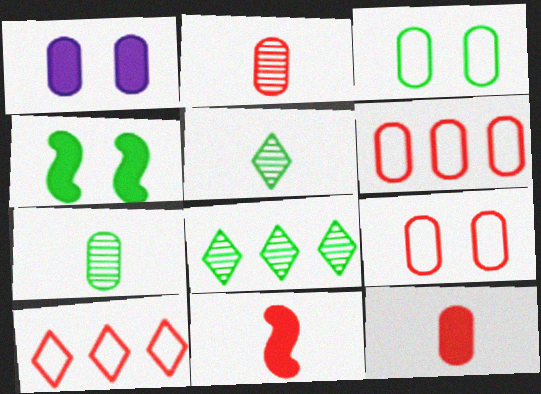[[1, 6, 7]]